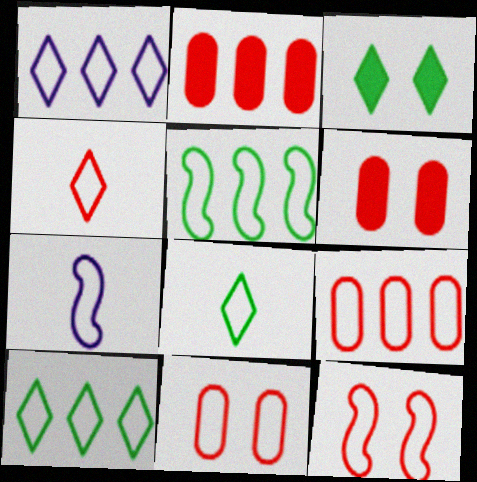[[1, 5, 9], 
[4, 9, 12], 
[5, 7, 12], 
[7, 10, 11]]